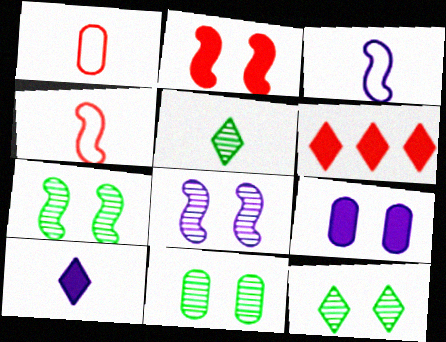[[3, 6, 11], 
[7, 11, 12]]